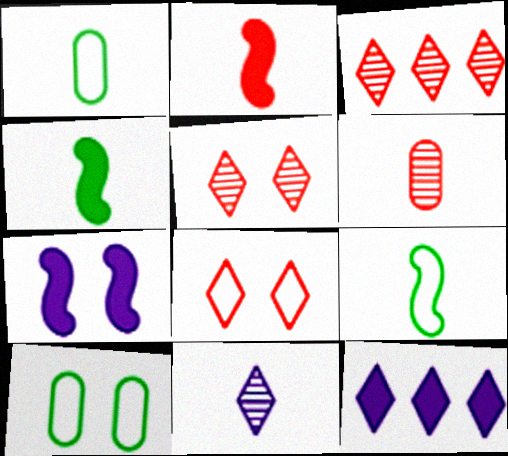[[1, 2, 11], 
[1, 3, 7], 
[5, 7, 10]]